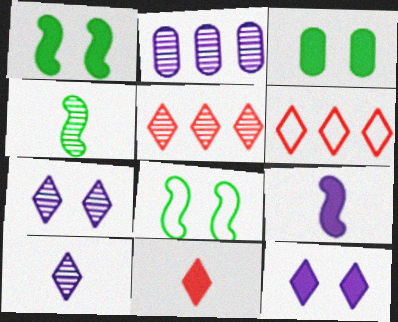[[2, 8, 11]]